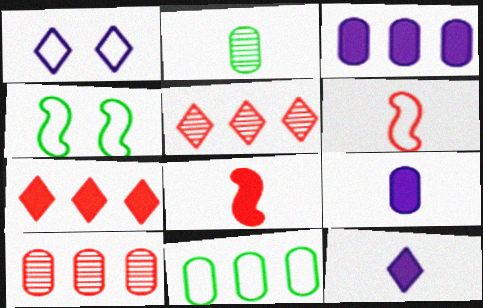[[1, 6, 11], 
[2, 6, 12], 
[3, 10, 11], 
[4, 5, 9], 
[4, 10, 12]]